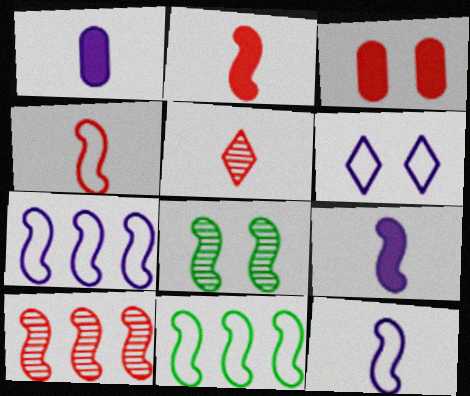[[2, 7, 8], 
[3, 6, 8]]